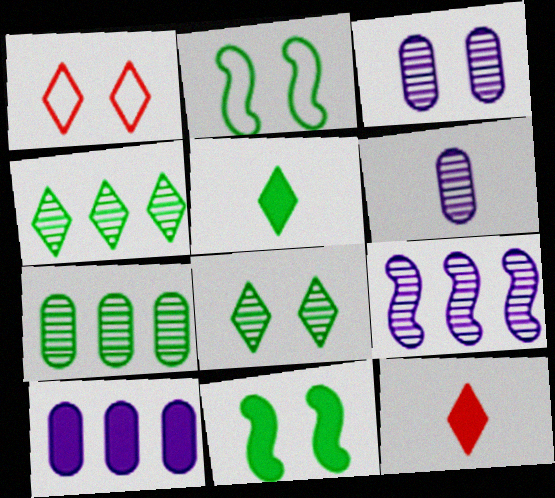[[1, 3, 11], 
[2, 5, 7], 
[10, 11, 12]]